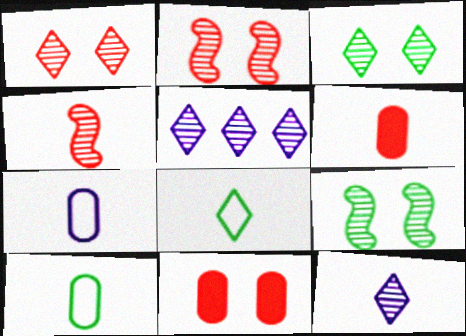[]